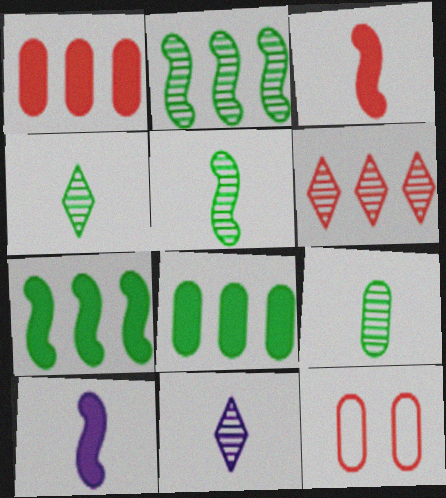[[3, 6, 12], 
[4, 5, 9], 
[7, 11, 12]]